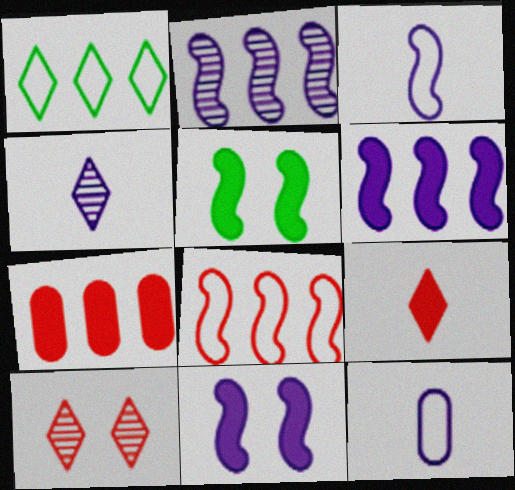[[1, 2, 7], 
[2, 3, 11]]